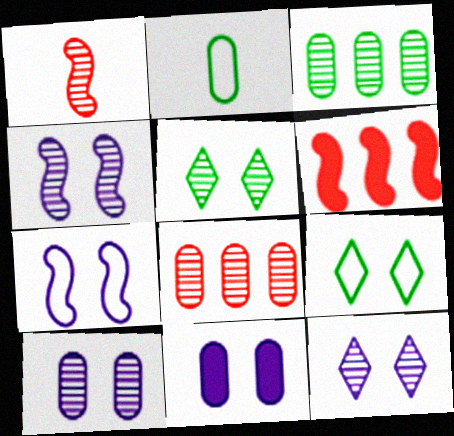[[1, 3, 12], 
[2, 6, 12], 
[2, 8, 11], 
[4, 10, 12], 
[7, 11, 12]]